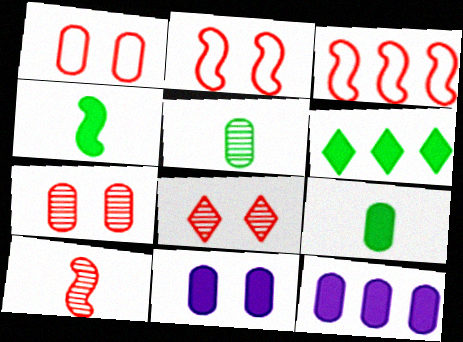[[1, 5, 12]]